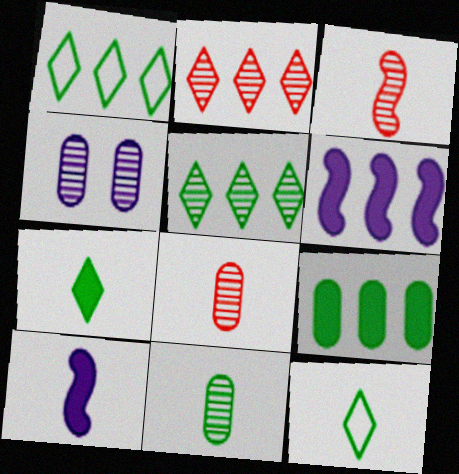[[3, 4, 5], 
[8, 10, 12]]